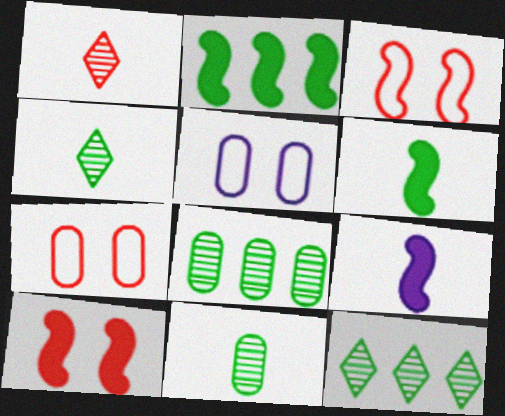[[1, 2, 5], 
[2, 9, 10], 
[7, 9, 12]]